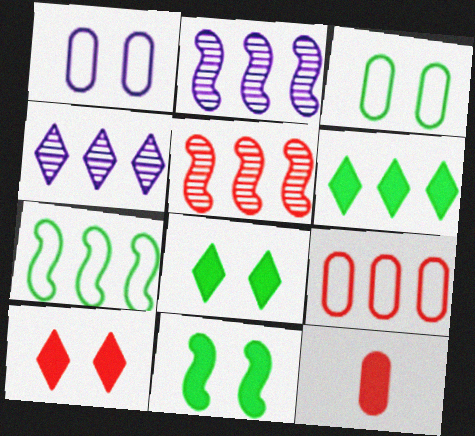[[2, 6, 9]]